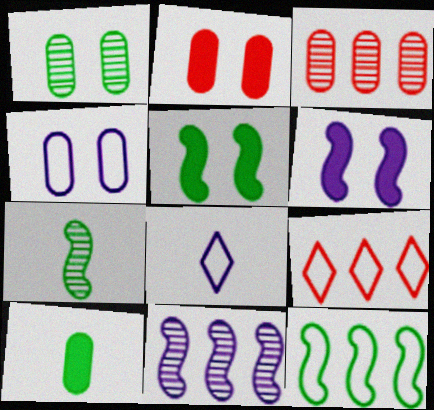[[1, 2, 4], 
[3, 4, 10], 
[3, 5, 8], 
[5, 7, 12]]